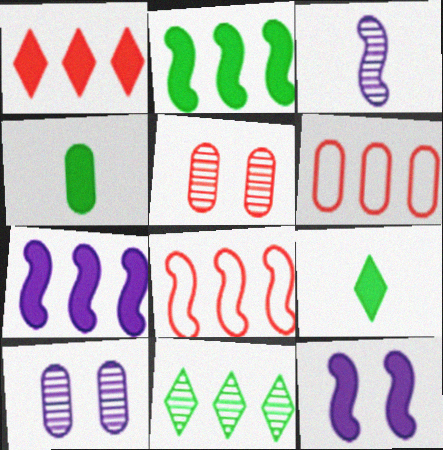[[1, 4, 12], 
[3, 5, 11], 
[4, 6, 10], 
[6, 7, 11], 
[8, 9, 10]]